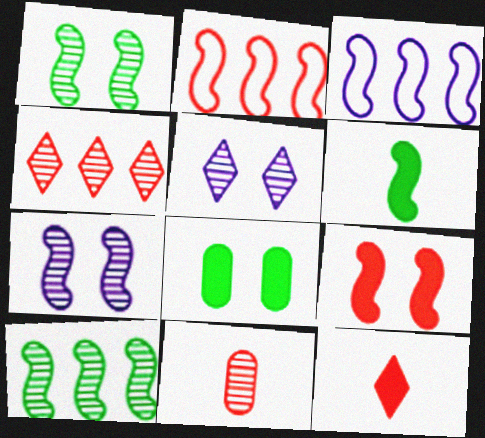[[2, 6, 7], 
[5, 10, 11]]